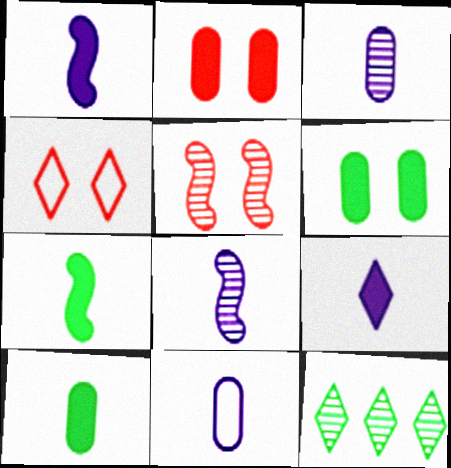[[2, 4, 5], 
[3, 5, 12], 
[4, 9, 12], 
[8, 9, 11]]